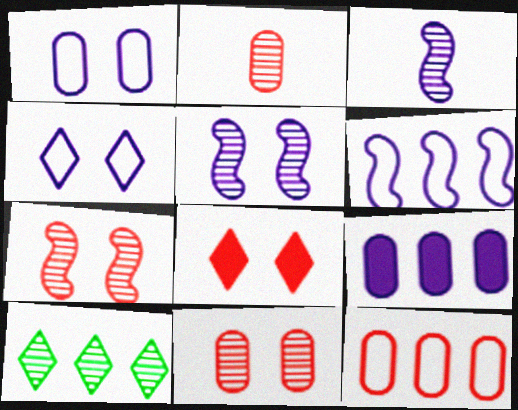[[2, 5, 10], 
[3, 4, 9], 
[3, 10, 11]]